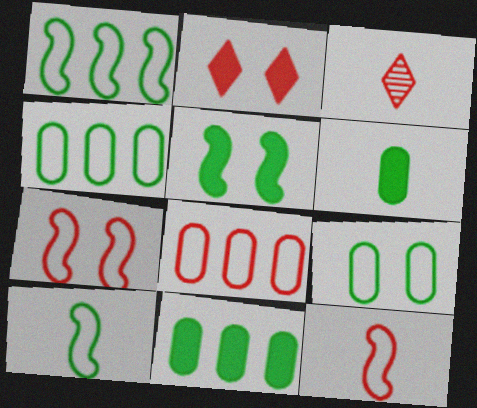[]